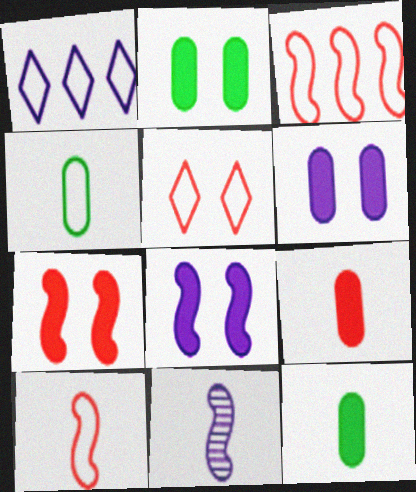[[1, 6, 11]]